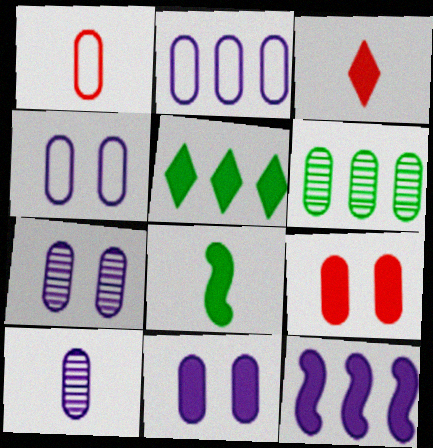[[1, 6, 11], 
[2, 10, 11], 
[4, 7, 11]]